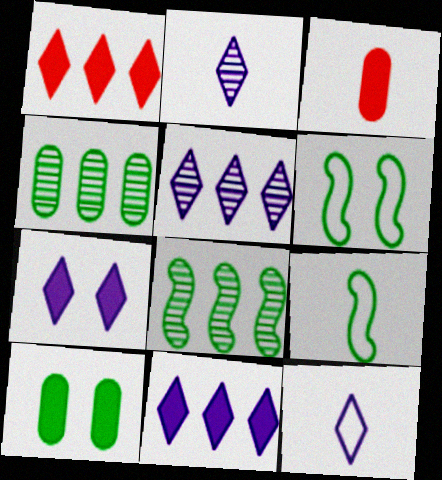[[2, 3, 9], 
[3, 5, 6], 
[5, 7, 12]]